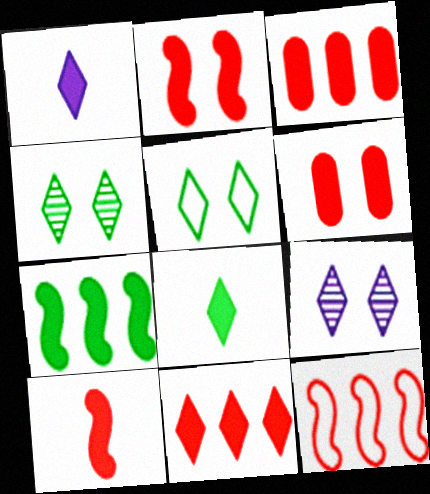[[1, 6, 7], 
[6, 10, 11]]